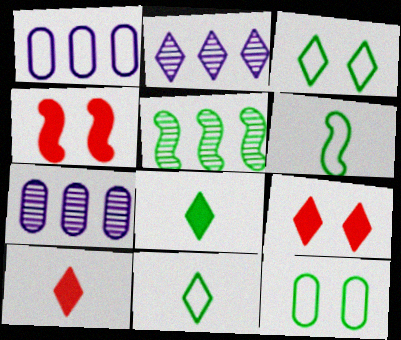[[2, 3, 10], 
[2, 9, 11], 
[4, 7, 11], 
[5, 8, 12], 
[6, 7, 9]]